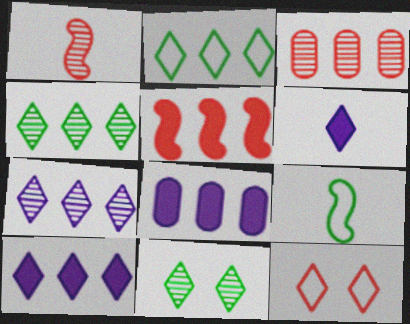[[4, 6, 12]]